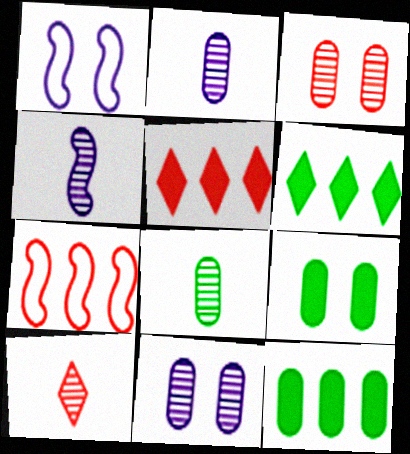[[1, 5, 8], 
[1, 10, 12], 
[4, 8, 10]]